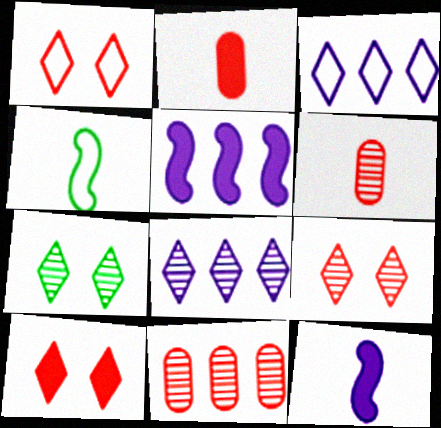[[1, 9, 10]]